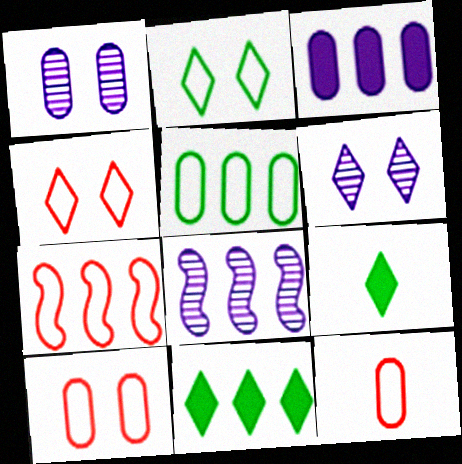[[1, 7, 9], 
[4, 7, 12], 
[8, 9, 10]]